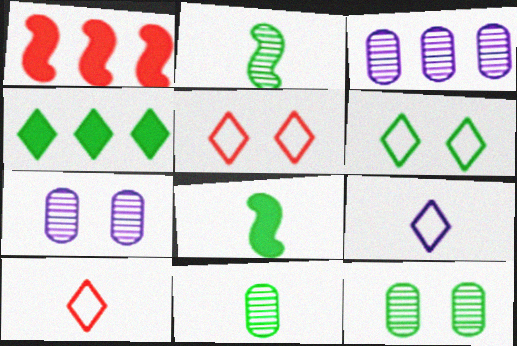[[1, 9, 12], 
[3, 5, 8]]